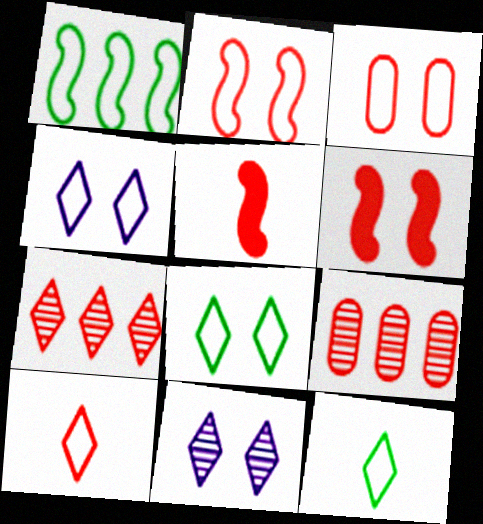[[3, 5, 7], 
[6, 9, 10]]